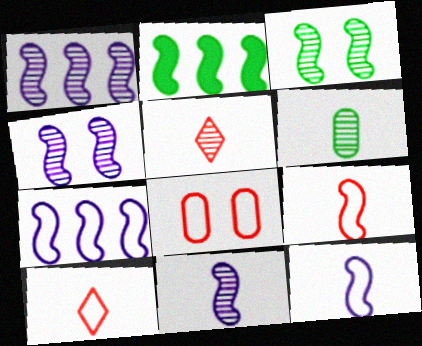[[1, 4, 11], 
[2, 4, 9], 
[5, 6, 11]]